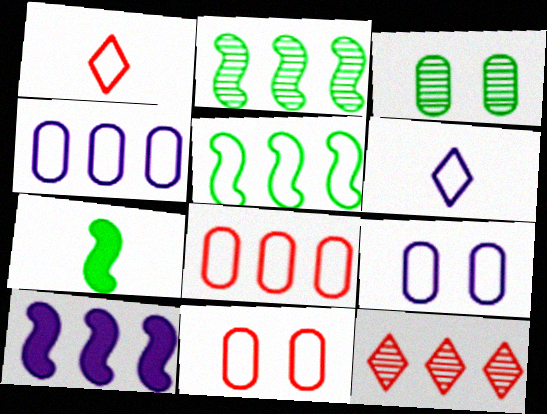[[1, 3, 10], 
[1, 5, 9], 
[5, 6, 11], 
[7, 9, 12]]